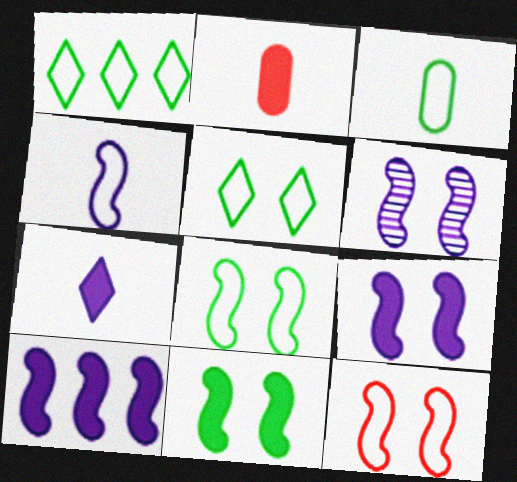[[1, 2, 6], 
[1, 3, 8], 
[4, 6, 10], 
[6, 11, 12]]